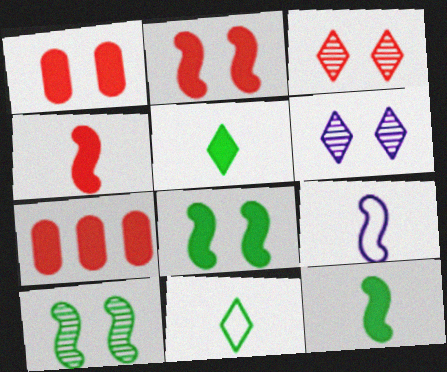[]